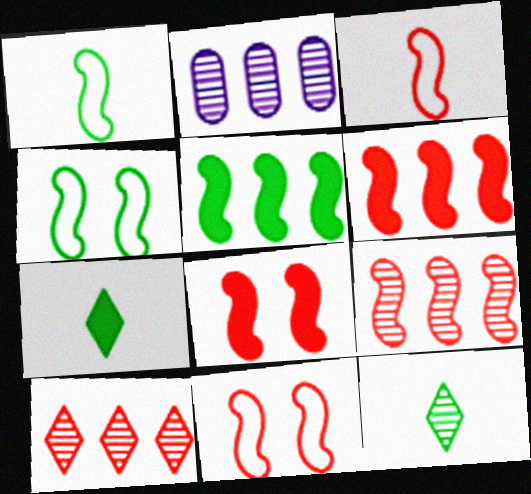[[2, 7, 11], 
[3, 8, 9]]